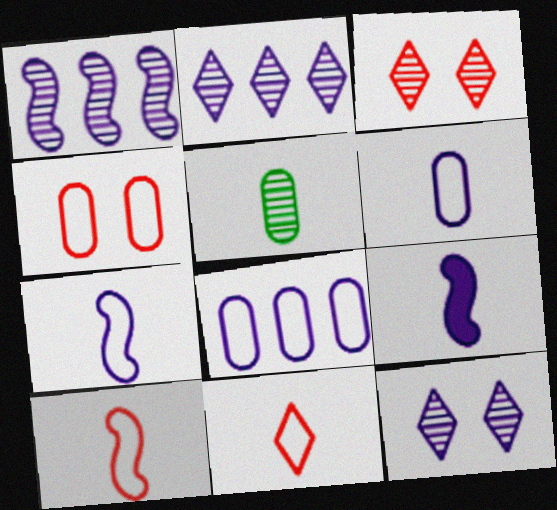[[1, 3, 5], 
[5, 9, 11], 
[8, 9, 12]]